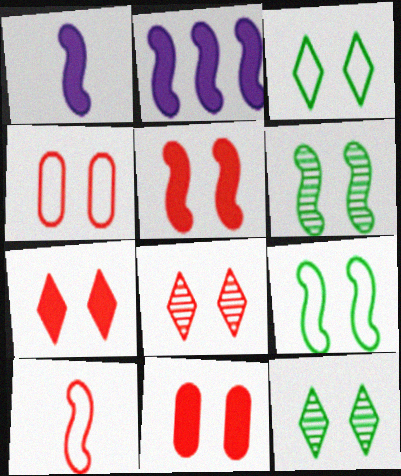[[2, 6, 10], 
[4, 5, 8], 
[5, 7, 11]]